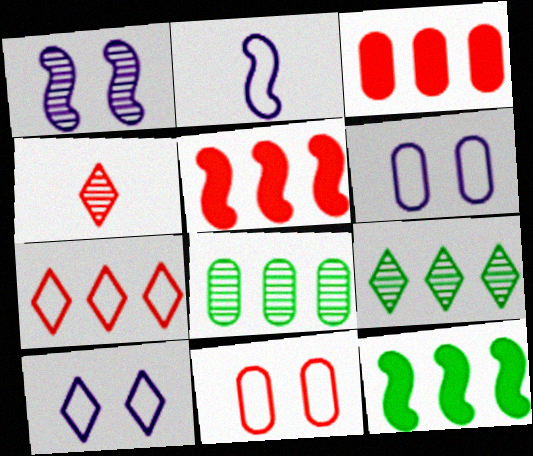[[1, 4, 8], 
[4, 5, 11], 
[4, 6, 12]]